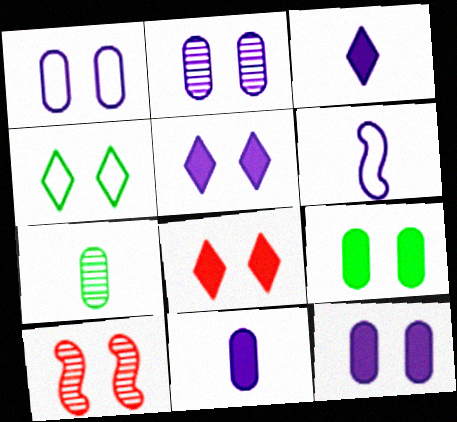[[1, 2, 12], 
[4, 10, 12]]